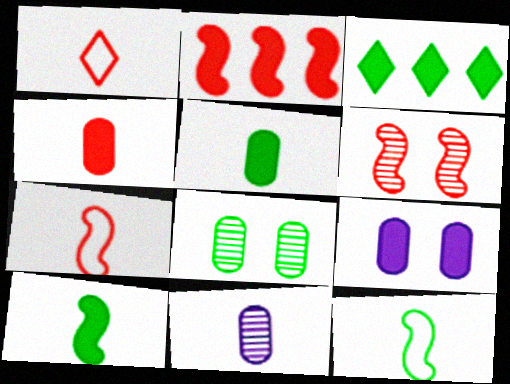[[1, 10, 11], 
[2, 6, 7], 
[3, 8, 12]]